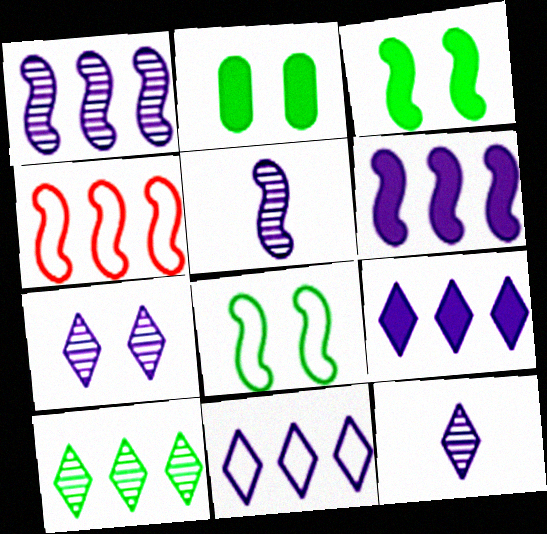[[2, 4, 12], 
[3, 4, 5]]